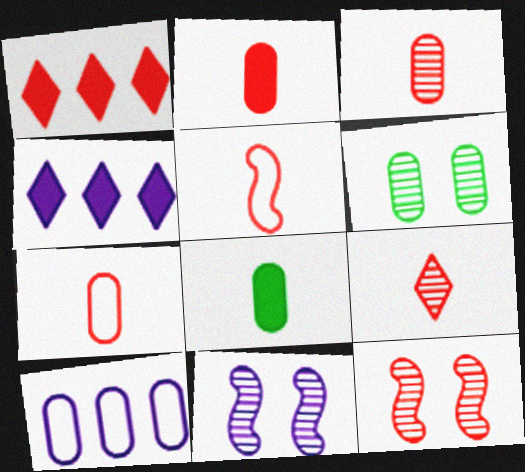[[1, 7, 12], 
[2, 3, 7], 
[2, 5, 9], 
[2, 6, 10], 
[4, 5, 6]]